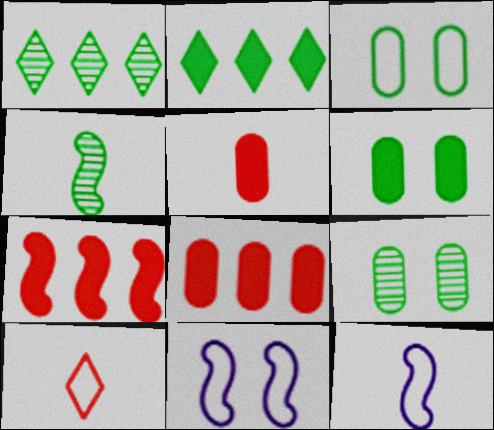[[1, 4, 9], 
[1, 5, 11], 
[2, 3, 4], 
[3, 6, 9], 
[4, 7, 11]]